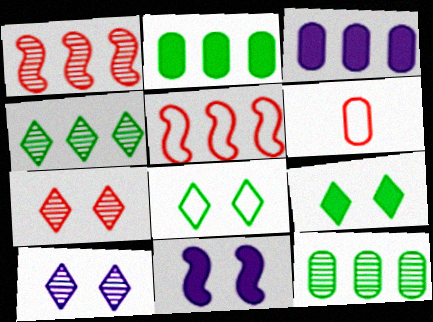[[3, 4, 5], 
[4, 6, 11]]